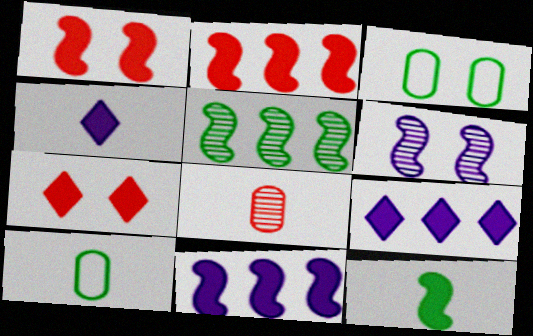[[1, 11, 12], 
[3, 6, 7]]